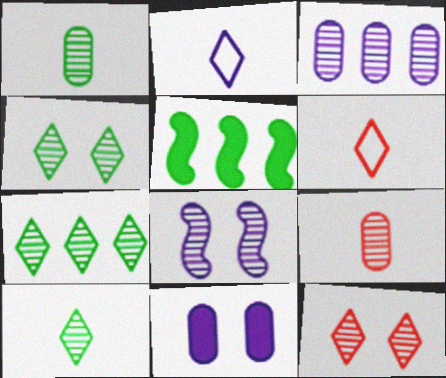[[4, 7, 10], 
[7, 8, 9]]